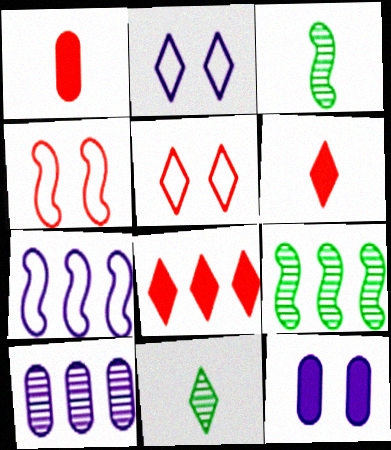[[1, 2, 9], 
[2, 8, 11]]